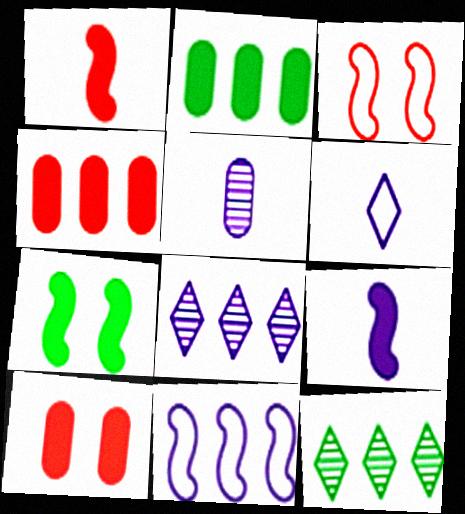[[4, 11, 12], 
[5, 6, 9]]